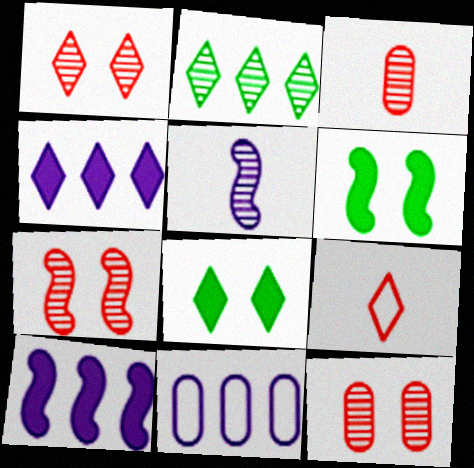[[1, 7, 12], 
[2, 5, 12]]